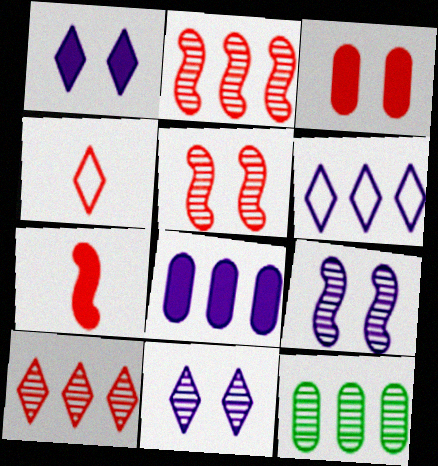[[2, 3, 4]]